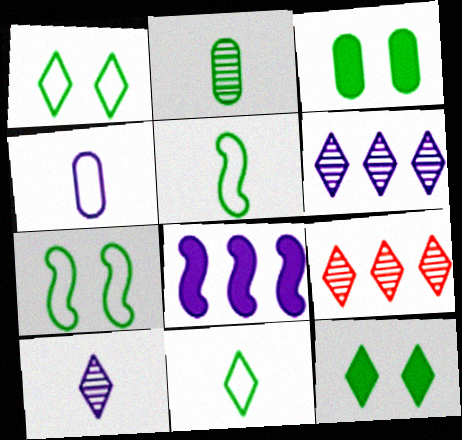[]